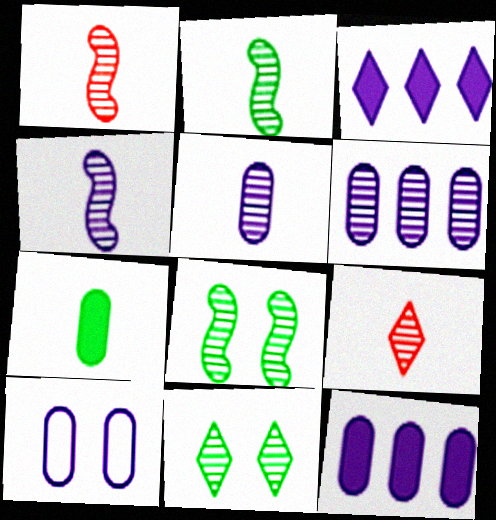[[1, 2, 4], 
[1, 6, 11], 
[2, 5, 9], 
[3, 4, 10], 
[5, 10, 12], 
[6, 8, 9]]